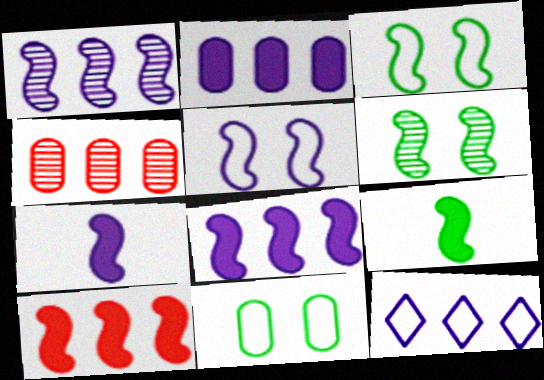[[1, 2, 12], 
[1, 5, 7]]